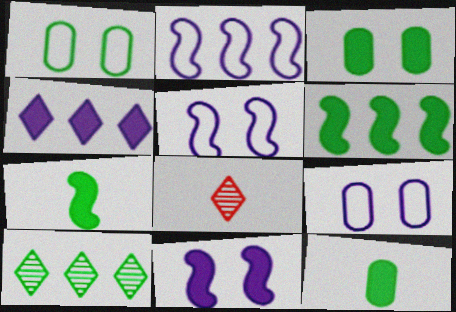[[1, 7, 10], 
[2, 3, 8], 
[6, 8, 9]]